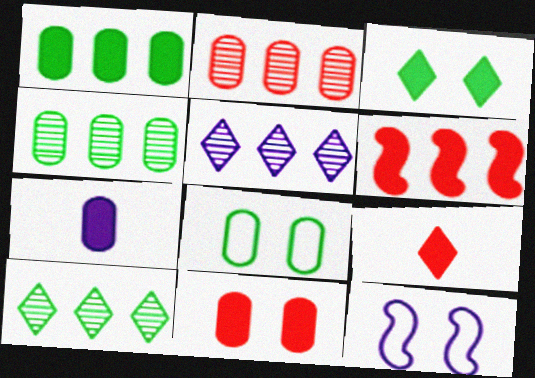[[1, 7, 11], 
[2, 7, 8], 
[3, 6, 7], 
[4, 9, 12], 
[5, 7, 12], 
[6, 9, 11]]